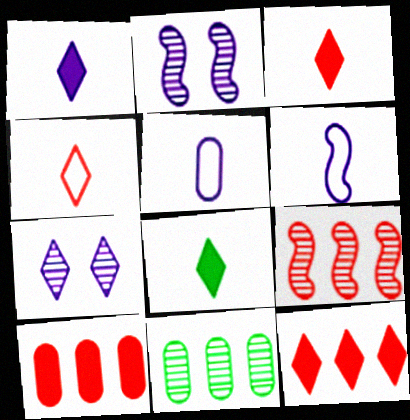[[1, 3, 8]]